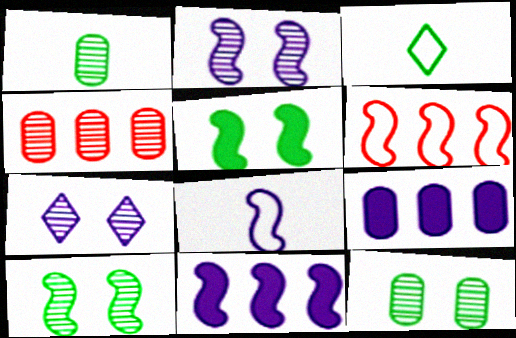[[2, 8, 11], 
[7, 8, 9]]